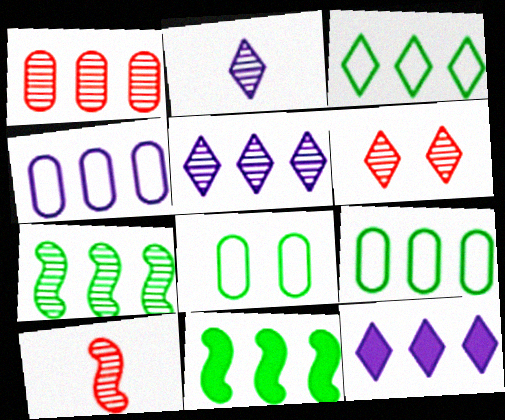[[1, 5, 7], 
[1, 6, 10], 
[8, 10, 12]]